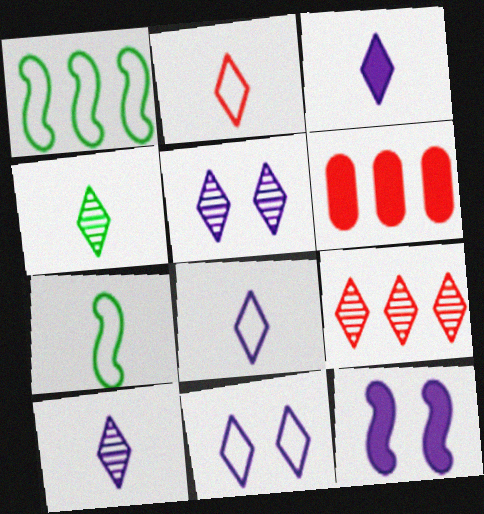[[2, 3, 4], 
[3, 8, 10], 
[4, 5, 9], 
[5, 6, 7]]